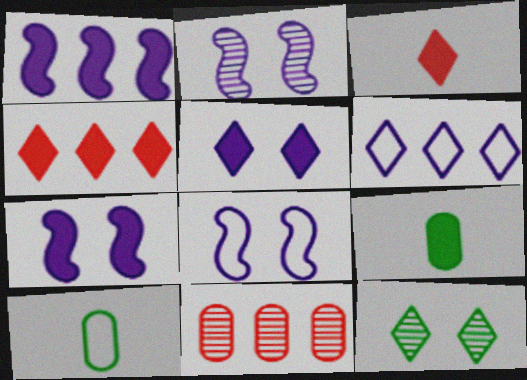[[2, 4, 10], 
[2, 7, 8], 
[3, 6, 12], 
[4, 7, 9]]